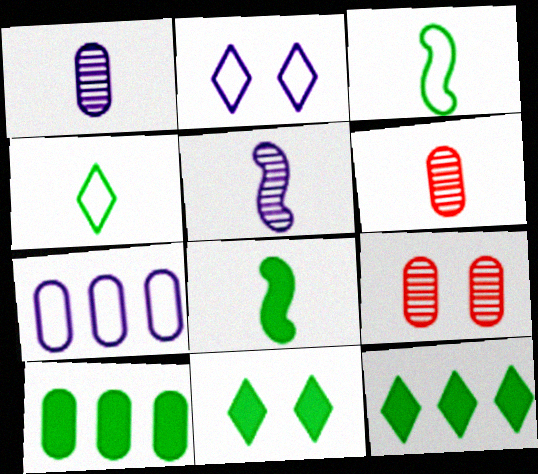[[8, 10, 11]]